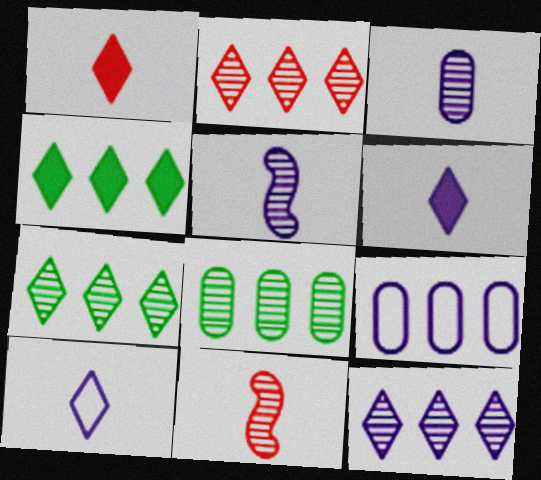[[2, 7, 12]]